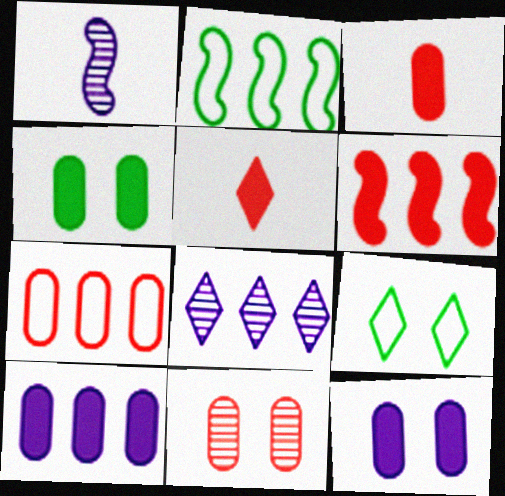[[3, 4, 10], 
[3, 7, 11], 
[5, 8, 9]]